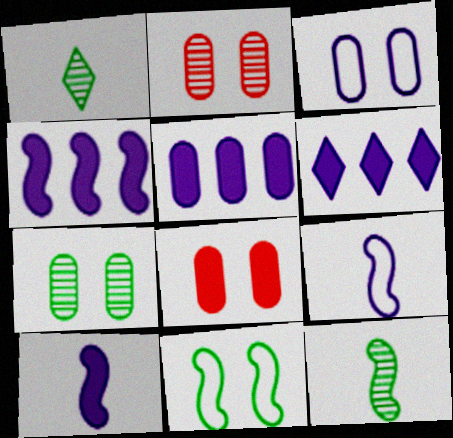[[3, 7, 8], 
[4, 5, 6]]